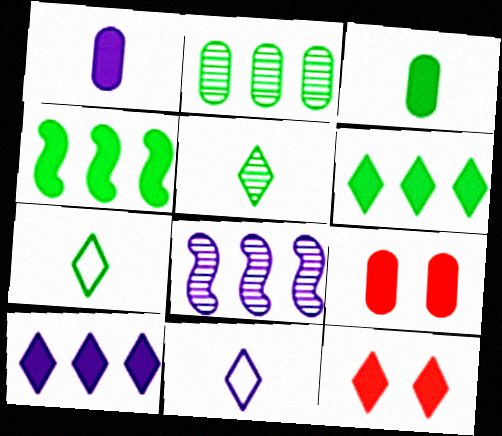[[1, 4, 12], 
[7, 8, 9]]